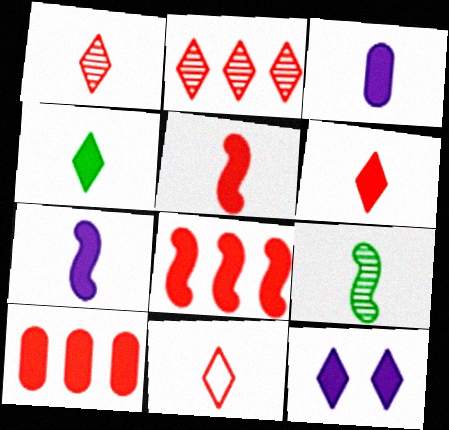[[1, 6, 11], 
[3, 4, 5], 
[3, 9, 11]]